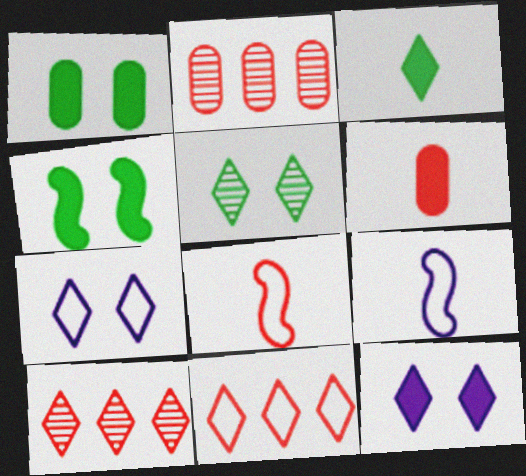[[1, 9, 10], 
[3, 7, 10]]